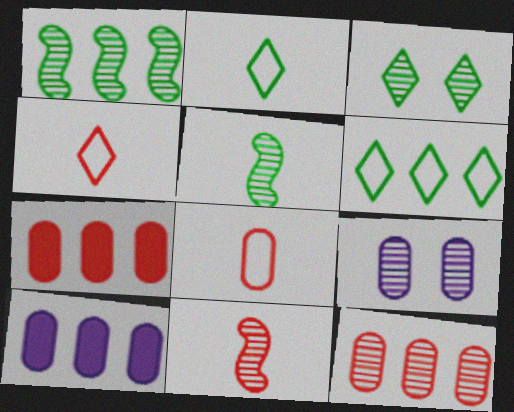[]